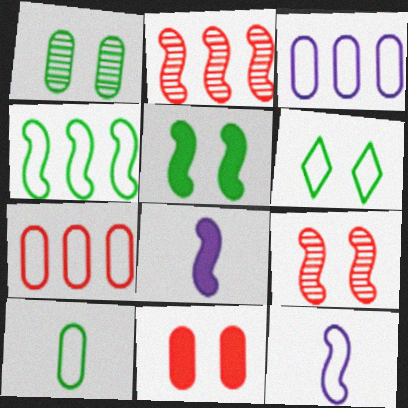[[1, 5, 6], 
[2, 5, 12], 
[4, 6, 10], 
[4, 8, 9], 
[6, 7, 12]]